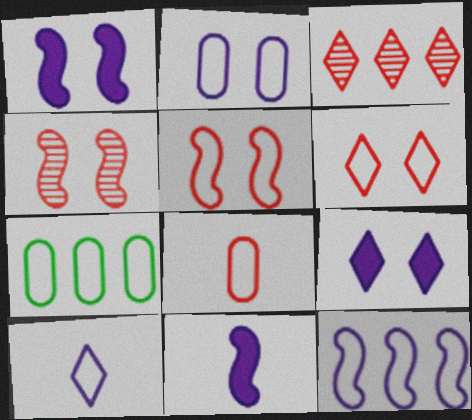[[2, 7, 8], 
[2, 10, 12], 
[5, 7, 10]]